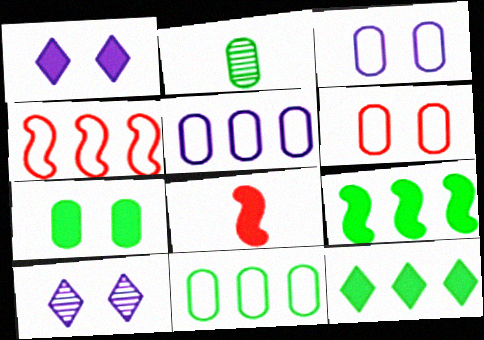[[1, 2, 4], 
[2, 7, 11], 
[8, 10, 11]]